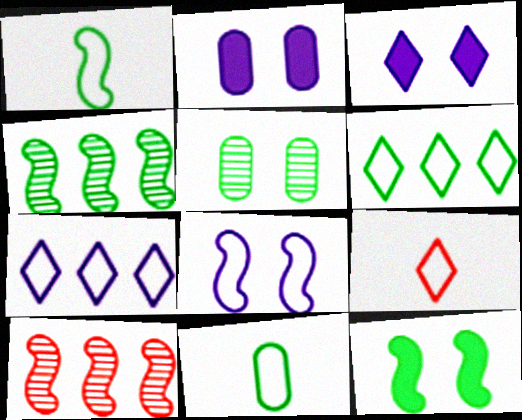[[1, 4, 12], 
[2, 4, 9], 
[3, 10, 11]]